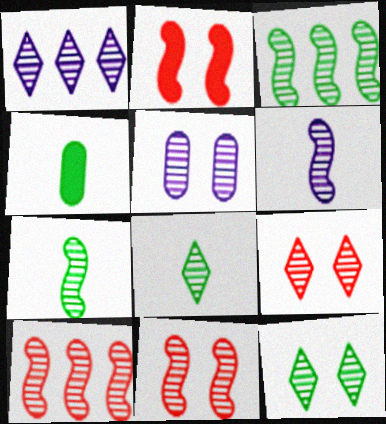[[1, 5, 6], 
[1, 8, 9], 
[3, 6, 11], 
[5, 8, 10], 
[5, 11, 12]]